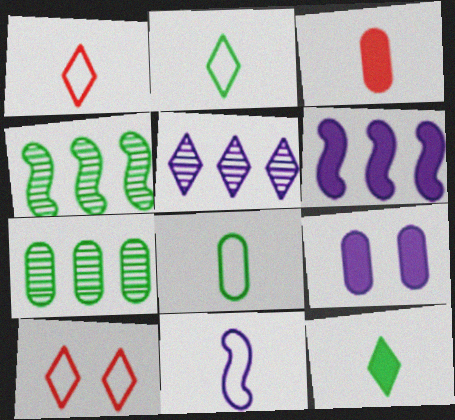[[1, 4, 9], 
[1, 8, 11], 
[5, 9, 11], 
[5, 10, 12]]